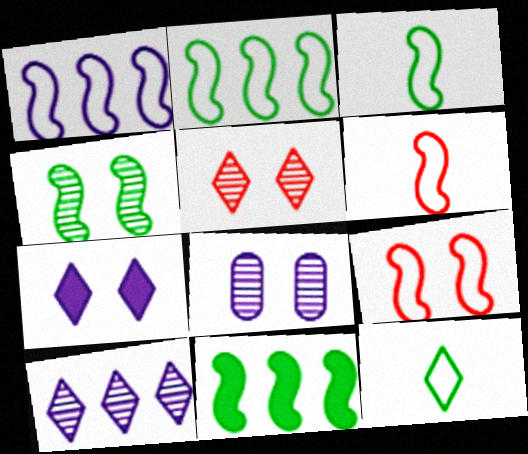[[1, 3, 9], 
[3, 4, 11], 
[4, 5, 8]]